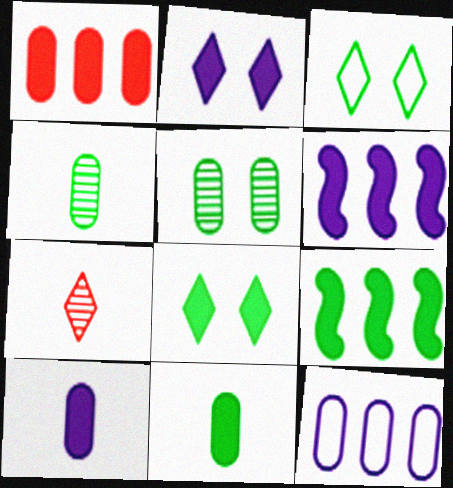[[2, 6, 10], 
[3, 4, 9], 
[8, 9, 11]]